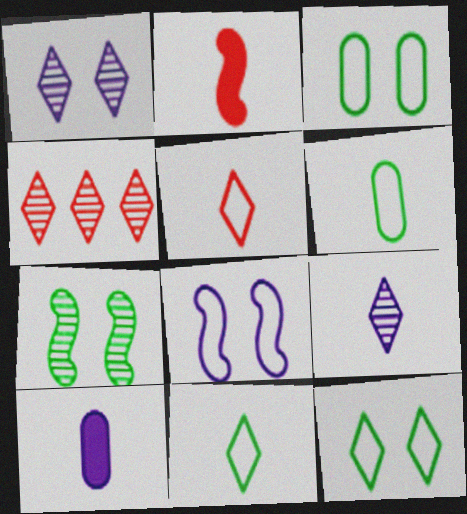[[2, 6, 9]]